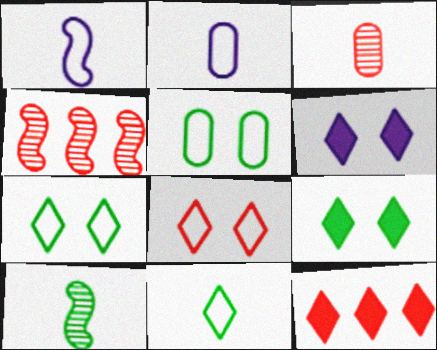[[2, 4, 9]]